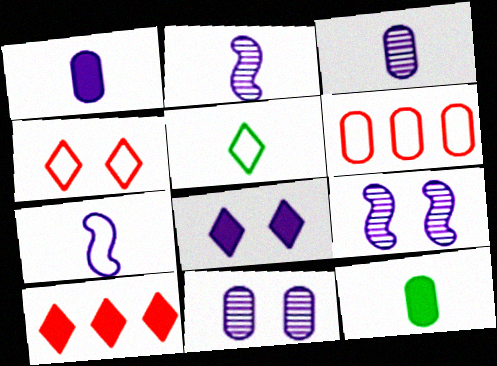[[6, 11, 12]]